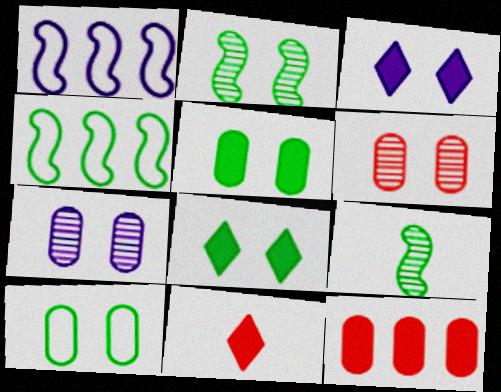[[2, 8, 10], 
[4, 7, 11]]